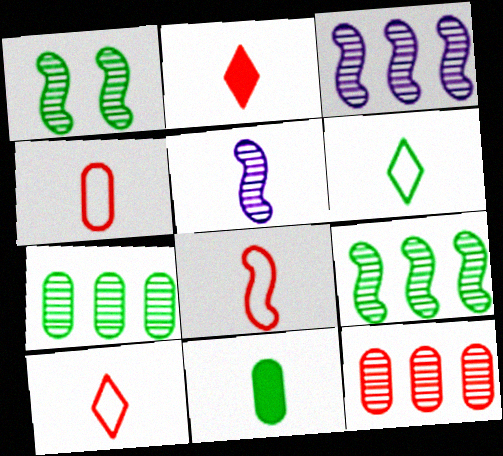[[4, 8, 10], 
[5, 10, 11]]